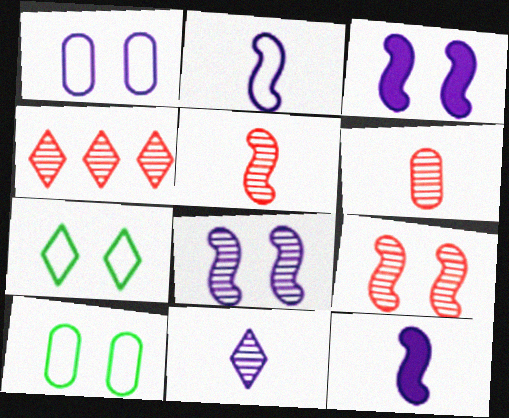[[4, 6, 9], 
[4, 10, 12]]